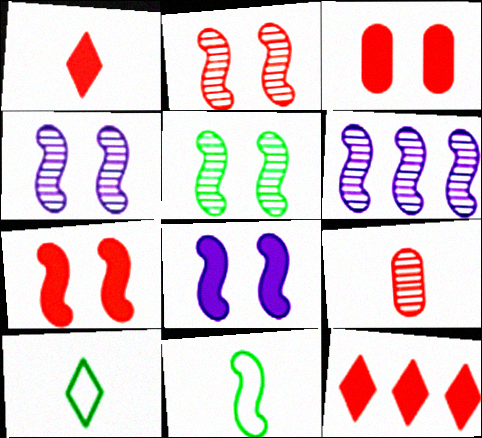[[2, 4, 5], 
[3, 6, 10], 
[6, 7, 11]]